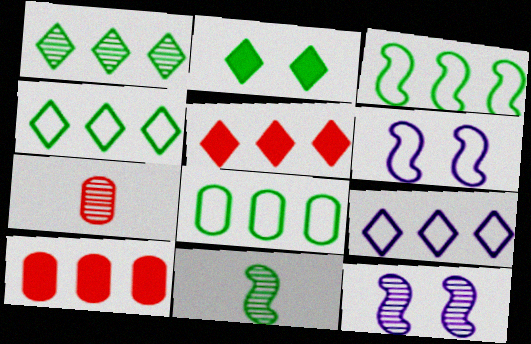[[1, 5, 9], 
[1, 7, 12], 
[2, 8, 11], 
[3, 4, 8]]